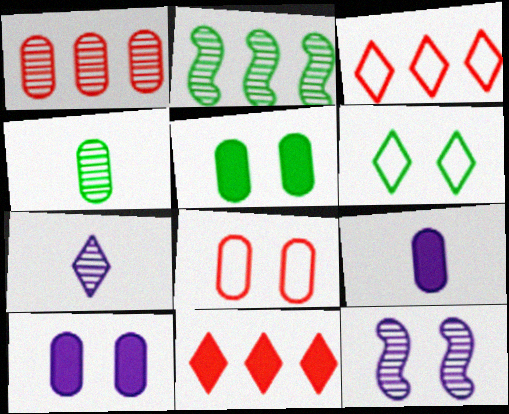[[6, 7, 11]]